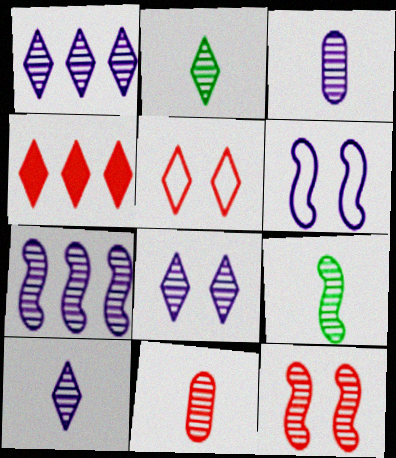[[1, 8, 10], 
[3, 7, 8], 
[7, 9, 12], 
[9, 10, 11]]